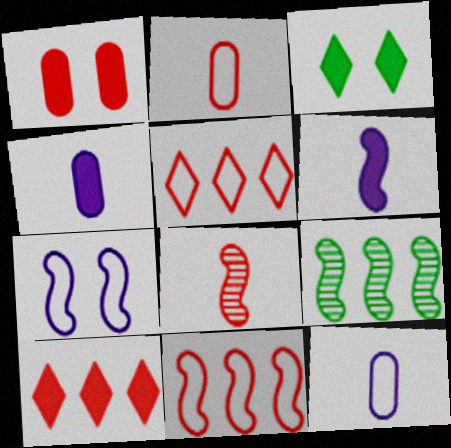[[1, 5, 8]]